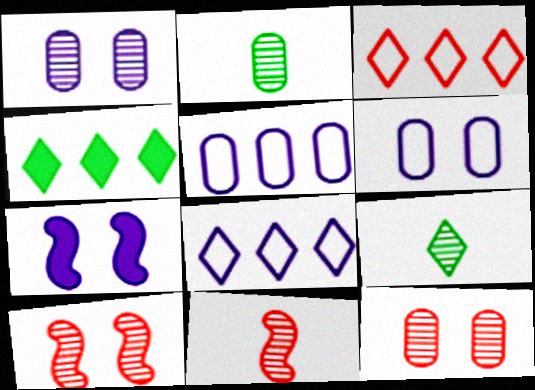[[2, 3, 7], 
[4, 6, 11]]